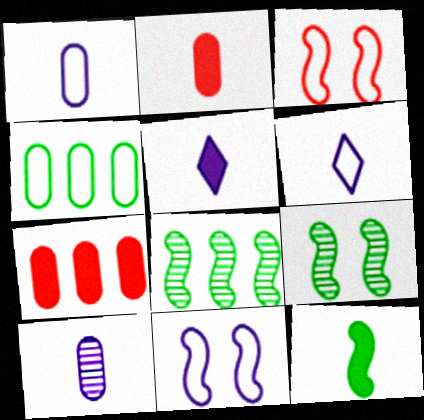[[2, 5, 12], 
[3, 4, 6], 
[6, 7, 9]]